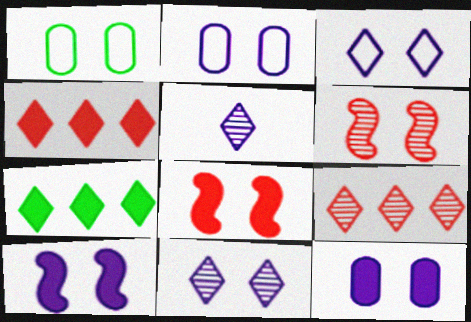[[1, 8, 11], 
[2, 10, 11]]